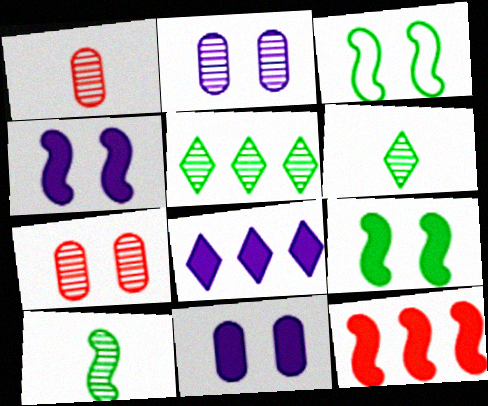[[1, 3, 8]]